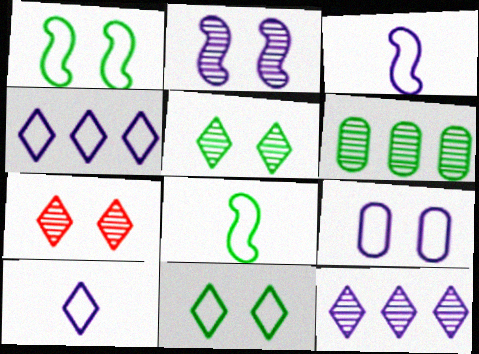[[3, 4, 9]]